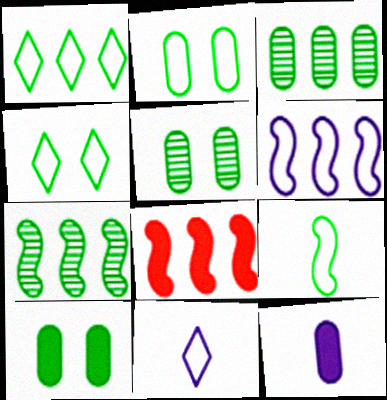[[1, 2, 9], 
[2, 5, 10], 
[5, 8, 11], 
[6, 7, 8]]